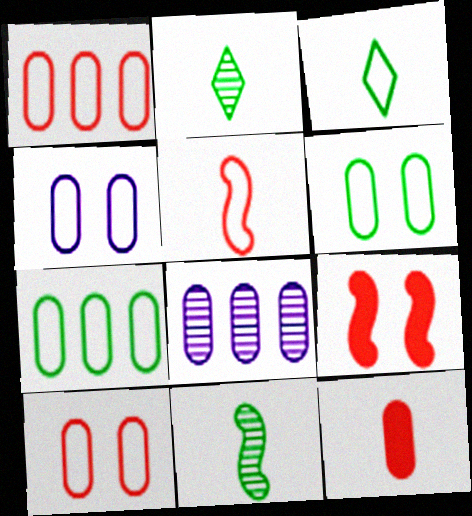[[3, 8, 9], 
[4, 6, 10], 
[6, 8, 12]]